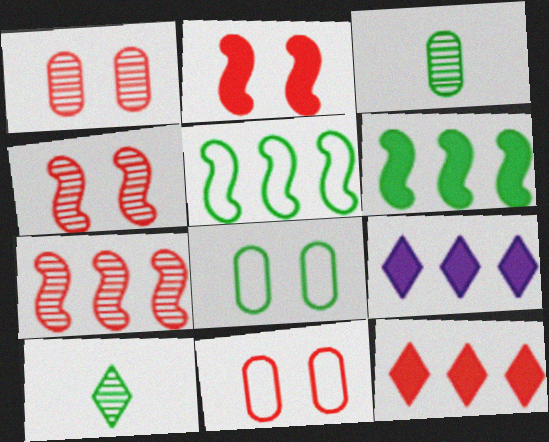[[6, 8, 10]]